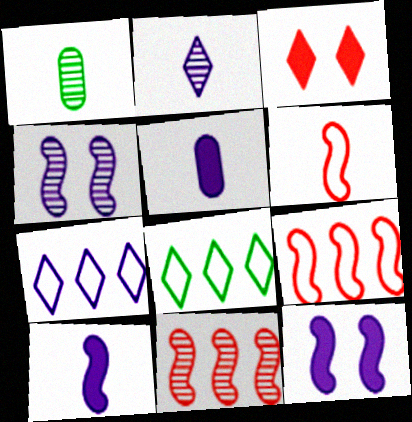[[2, 3, 8], 
[4, 5, 7]]